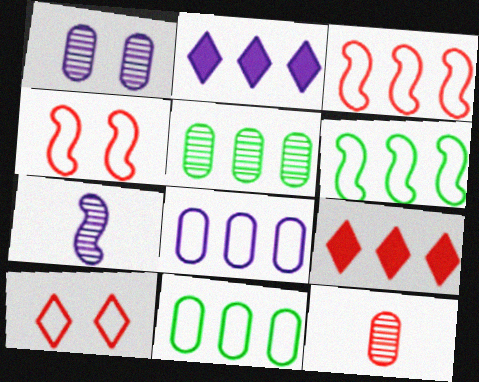[[1, 5, 12], 
[2, 3, 5], 
[4, 9, 12]]